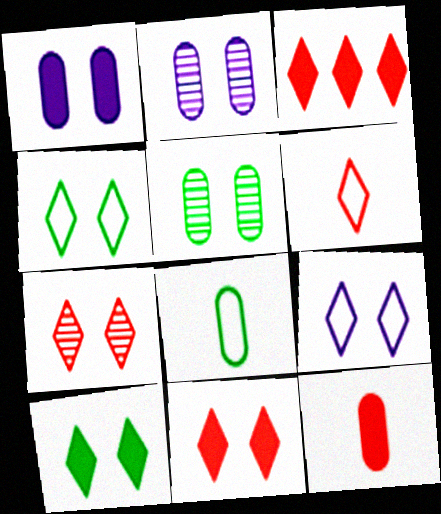[[3, 6, 7], 
[7, 9, 10]]